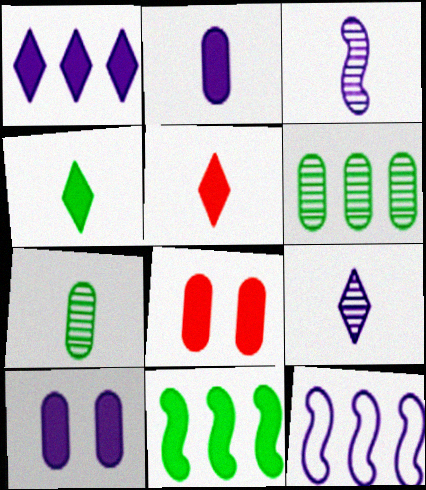[[5, 10, 11], 
[9, 10, 12]]